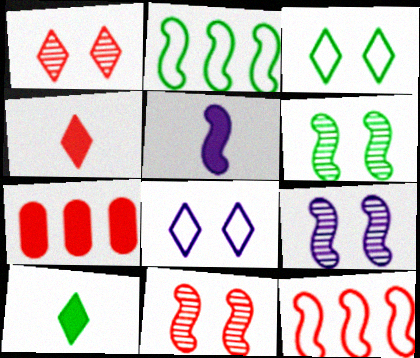[[2, 5, 11], 
[5, 6, 12], 
[6, 9, 11]]